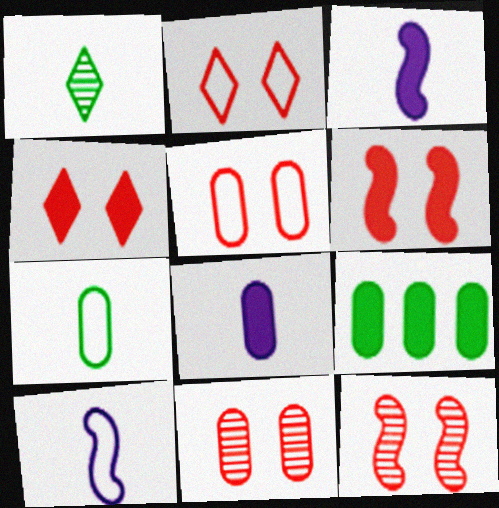[[2, 6, 11], 
[3, 4, 9], 
[4, 5, 12]]